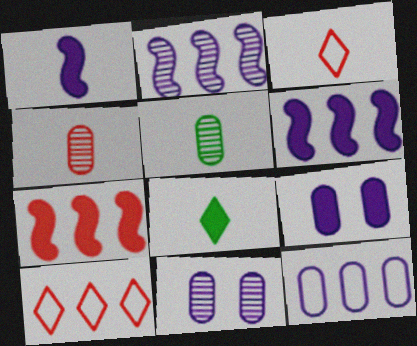[[1, 3, 5], 
[7, 8, 9]]